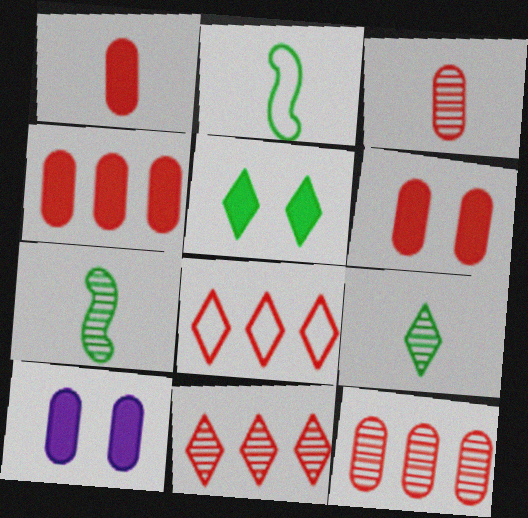[[1, 4, 6], 
[2, 10, 11], 
[7, 8, 10]]